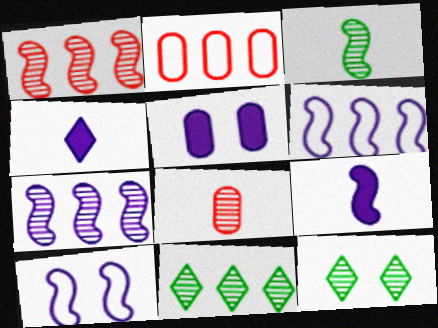[[2, 9, 12], 
[7, 8, 12], 
[7, 9, 10]]